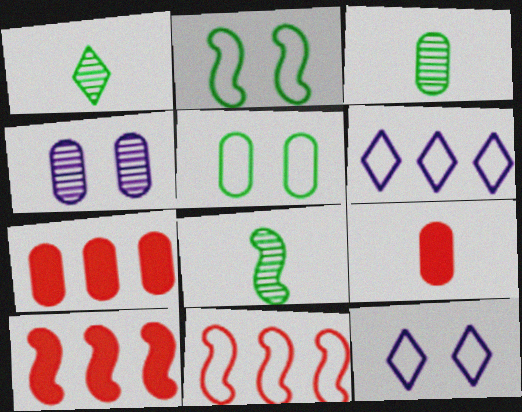[[1, 3, 8], 
[3, 10, 12], 
[7, 8, 12]]